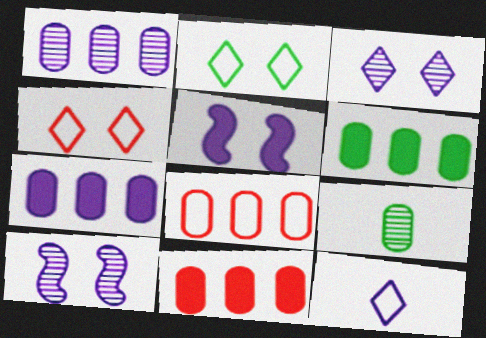[[1, 5, 12], 
[1, 6, 8], 
[6, 7, 11], 
[7, 10, 12]]